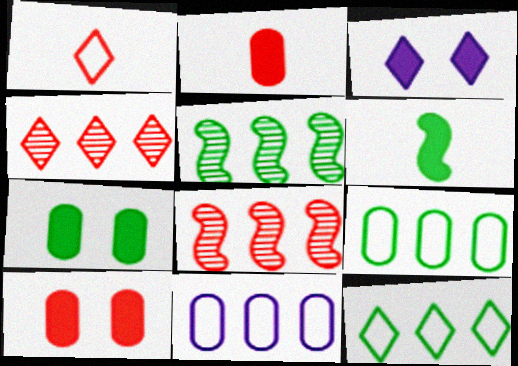[[1, 8, 10]]